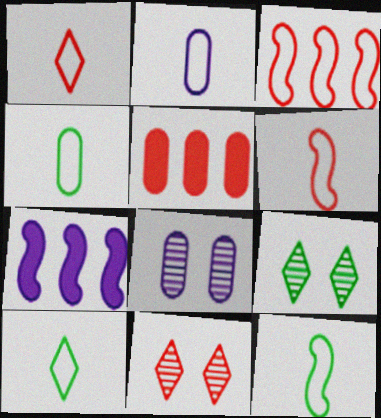[[1, 2, 12], 
[2, 6, 10], 
[4, 5, 8], 
[4, 7, 11], 
[4, 10, 12], 
[5, 6, 11]]